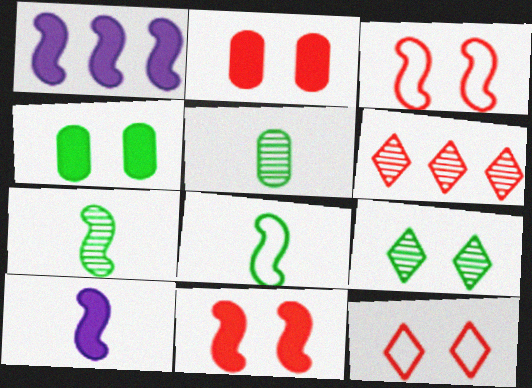[[1, 3, 7], 
[1, 5, 12]]